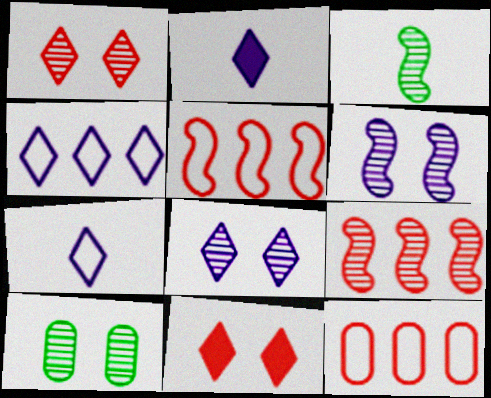[[1, 6, 10], 
[2, 4, 8], 
[2, 5, 10], 
[3, 6, 9]]